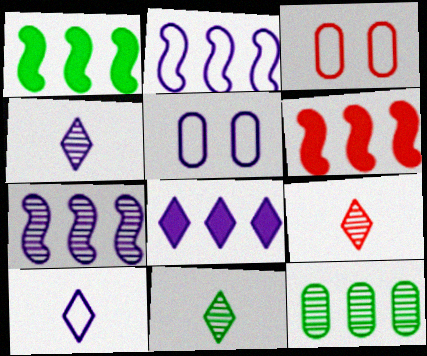[[1, 3, 4], 
[1, 5, 9], 
[2, 5, 10], 
[3, 6, 9], 
[4, 9, 11], 
[5, 6, 11]]